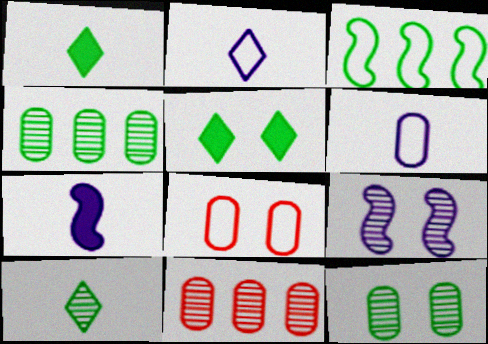[[1, 3, 12], 
[2, 3, 8], 
[5, 8, 9], 
[9, 10, 11]]